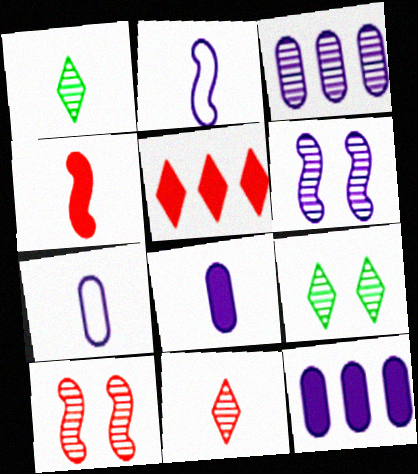[[1, 3, 10], 
[1, 4, 7]]